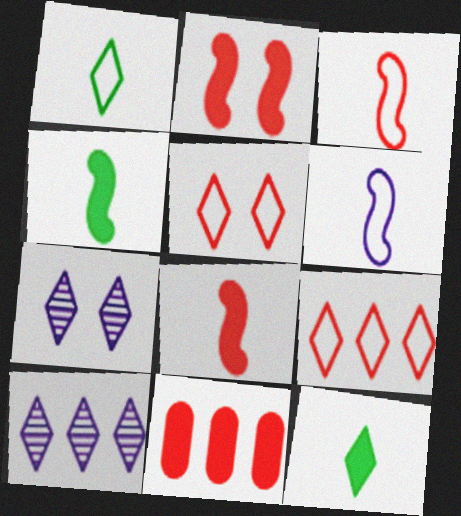[[5, 10, 12], 
[7, 9, 12]]